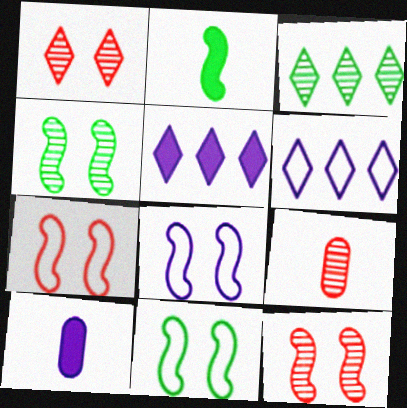[[3, 7, 10], 
[5, 9, 11], 
[7, 8, 11]]